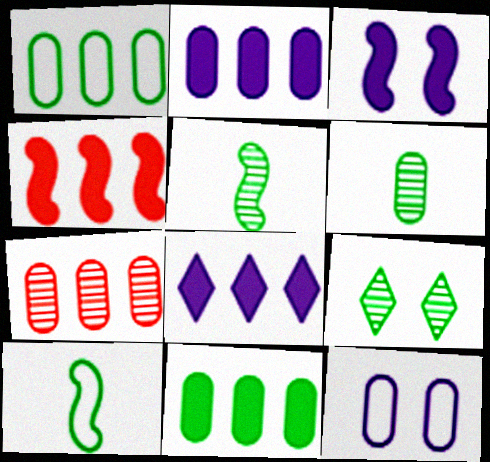[[1, 2, 7], 
[4, 8, 11], 
[9, 10, 11]]